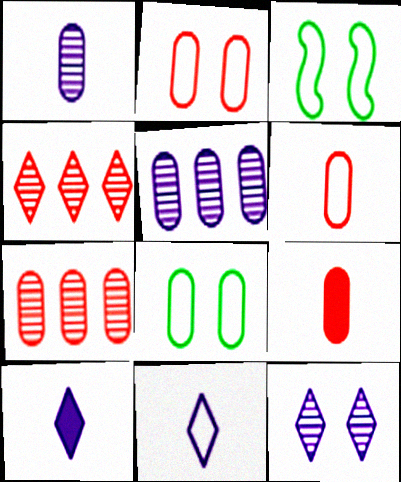[[2, 7, 9], 
[3, 7, 10], 
[5, 8, 9]]